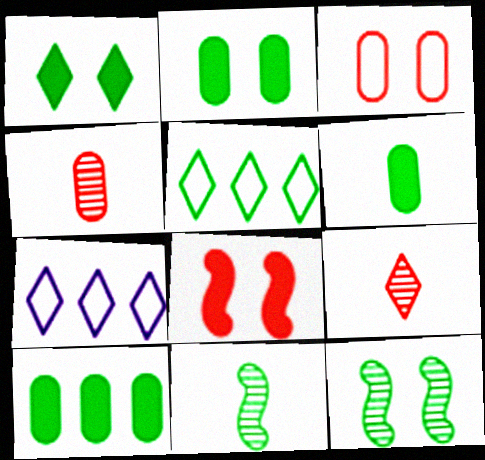[[1, 7, 9], 
[2, 5, 11], 
[2, 6, 10], 
[5, 6, 12]]